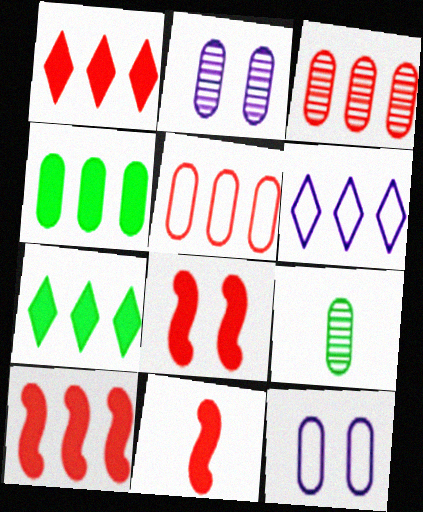[[2, 3, 9], 
[6, 8, 9], 
[8, 10, 11]]